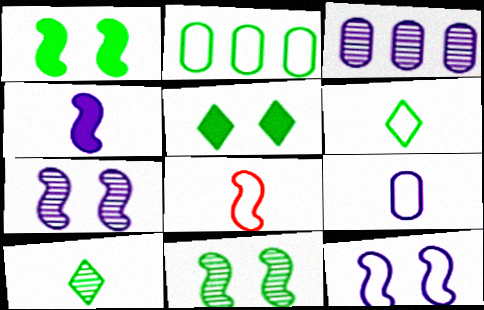[[1, 2, 10], 
[3, 5, 8], 
[6, 8, 9]]